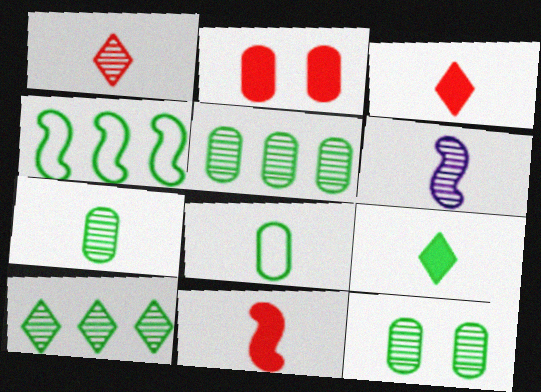[[1, 6, 7], 
[3, 6, 8], 
[4, 9, 12], 
[5, 7, 12]]